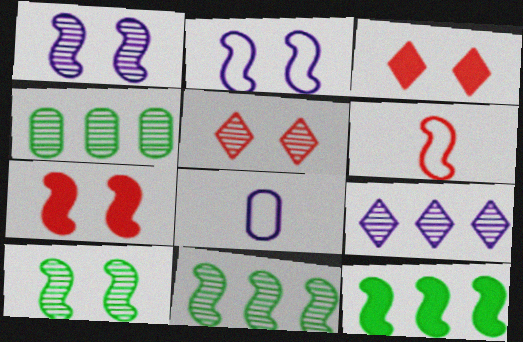[[1, 6, 12], 
[2, 7, 10], 
[3, 8, 11], 
[5, 8, 12]]